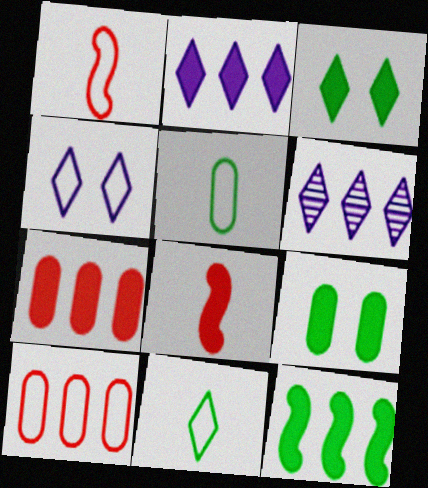[[1, 6, 9], 
[2, 7, 12], 
[2, 8, 9], 
[6, 10, 12]]